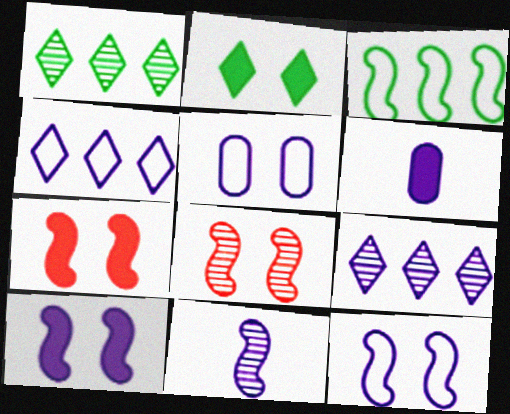[[2, 5, 8], 
[3, 7, 11], 
[6, 9, 12]]